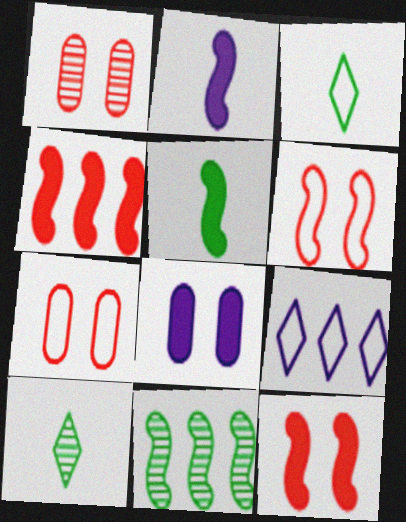[[1, 5, 9], 
[2, 6, 11]]